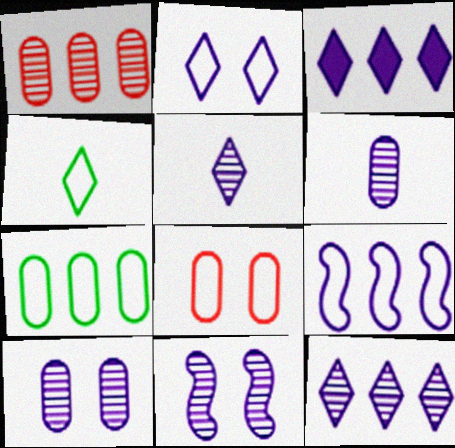[[2, 3, 5], 
[4, 8, 9], 
[6, 11, 12]]